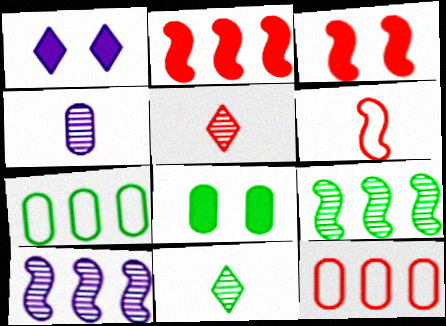[[1, 3, 8], 
[3, 5, 12], 
[4, 8, 12]]